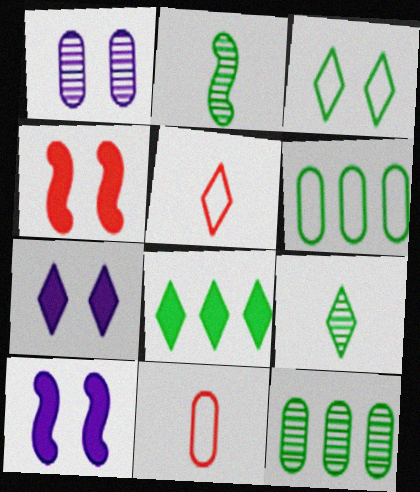[[1, 3, 4], 
[3, 8, 9], 
[5, 10, 12]]